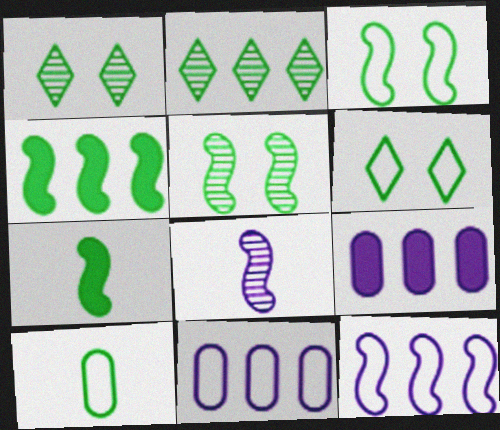[[1, 4, 10]]